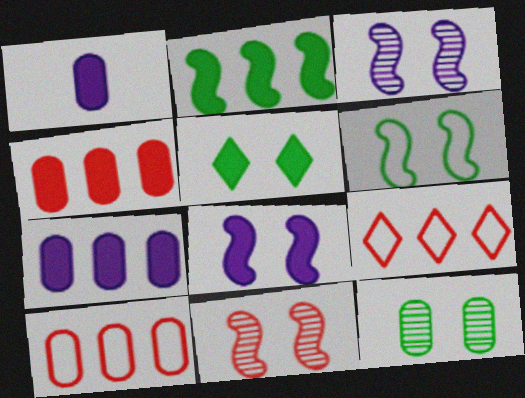[[1, 10, 12], 
[5, 6, 12], 
[6, 8, 11]]